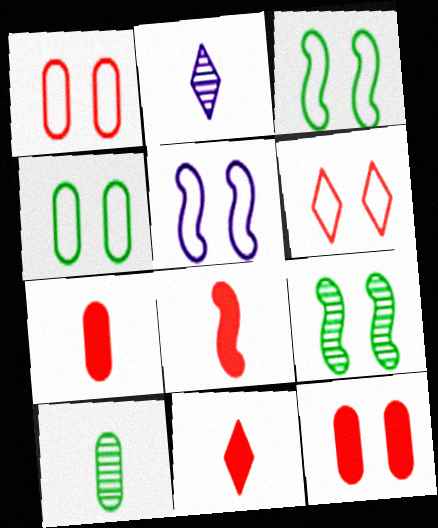[[4, 5, 6], 
[7, 8, 11]]